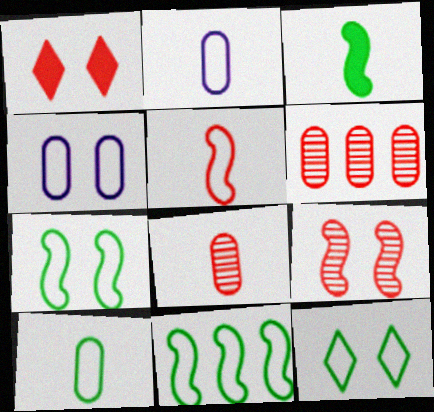[[1, 5, 6], 
[10, 11, 12]]